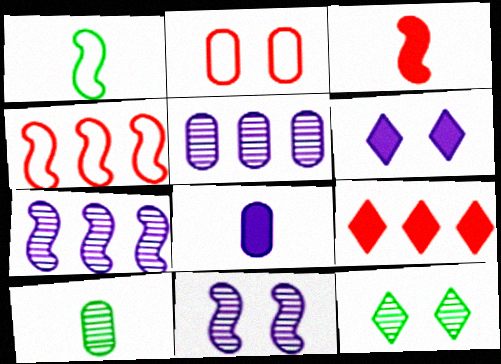[[4, 6, 10], 
[4, 8, 12]]